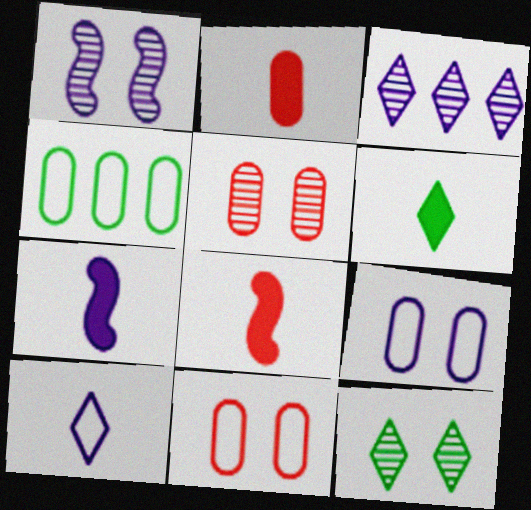[[1, 5, 12], 
[2, 6, 7], 
[3, 7, 9]]